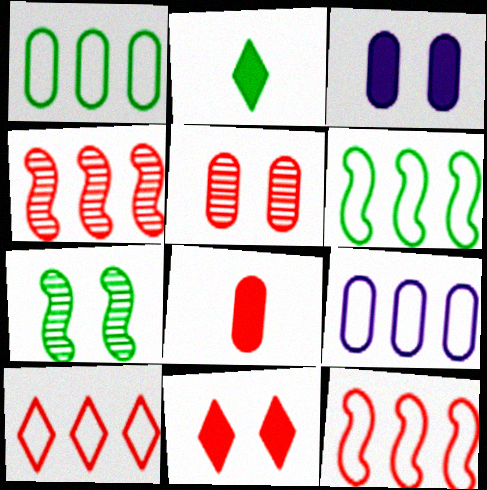[[1, 2, 7], 
[6, 9, 10]]